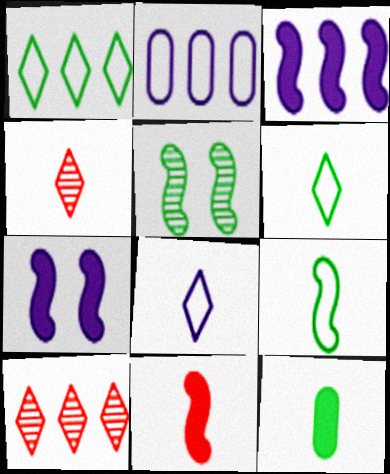[[1, 5, 12]]